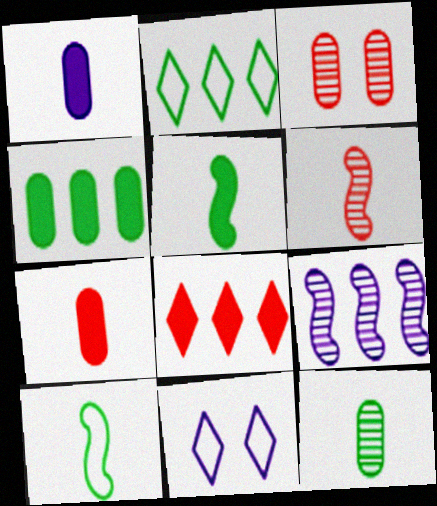[[1, 9, 11], 
[4, 6, 11]]